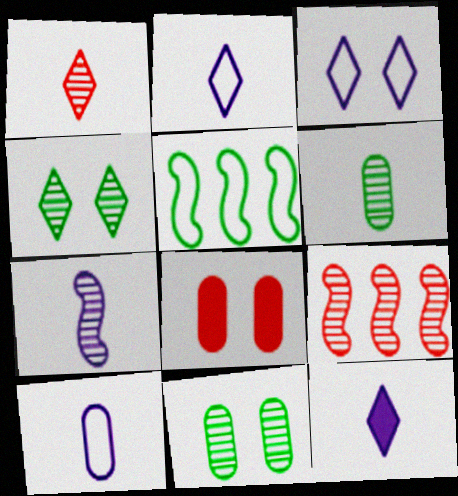[[1, 6, 7], 
[7, 10, 12]]